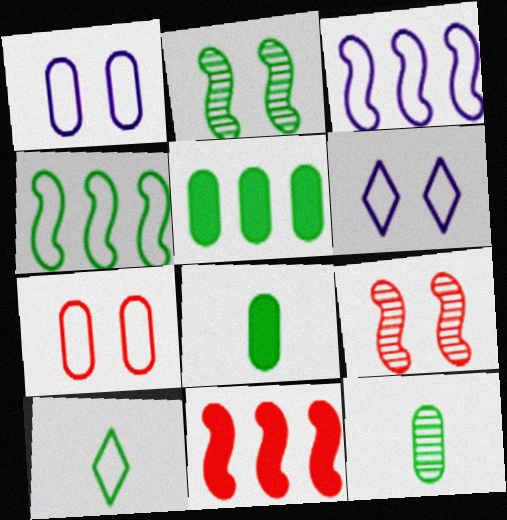[[2, 5, 10], 
[3, 7, 10], 
[6, 11, 12]]